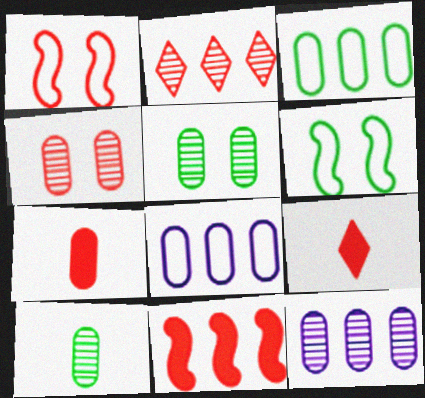[[1, 2, 7], 
[4, 10, 12], 
[5, 7, 8], 
[6, 9, 12]]